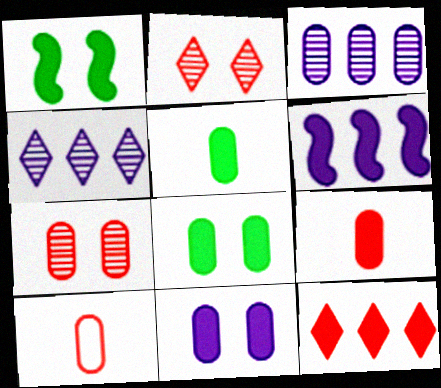[[1, 4, 10], 
[3, 8, 10]]